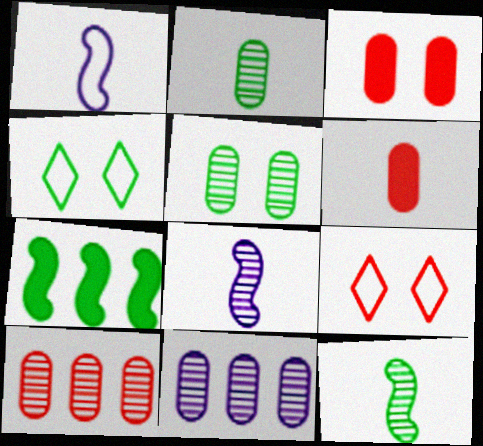[[2, 4, 7]]